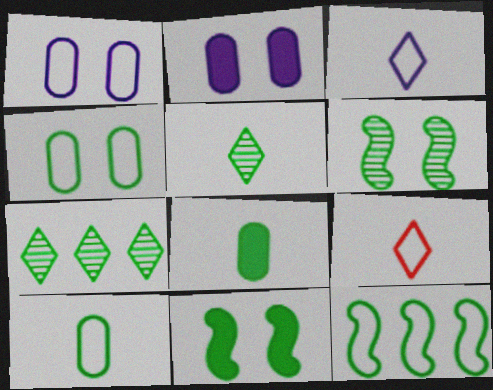[[1, 9, 12], 
[7, 10, 11]]